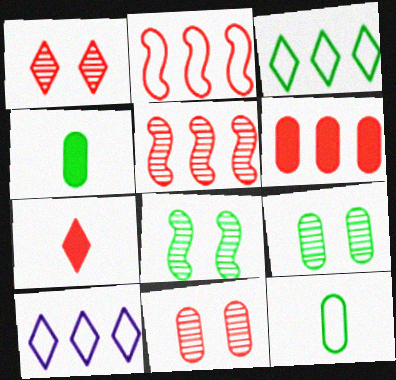[[2, 7, 11], 
[3, 4, 8]]